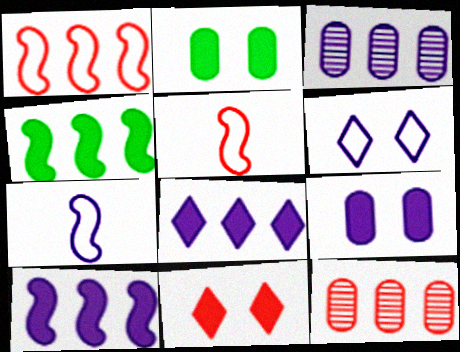[[5, 11, 12]]